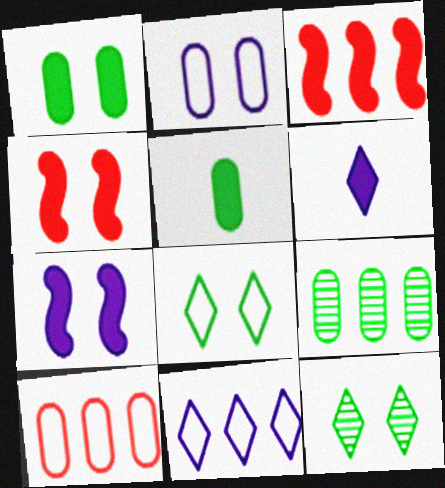[[1, 3, 6], 
[2, 4, 12], 
[3, 9, 11]]